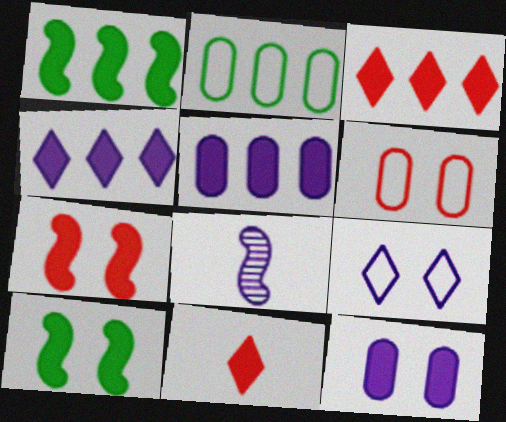[[1, 3, 5], 
[1, 11, 12], 
[5, 8, 9], 
[5, 10, 11]]